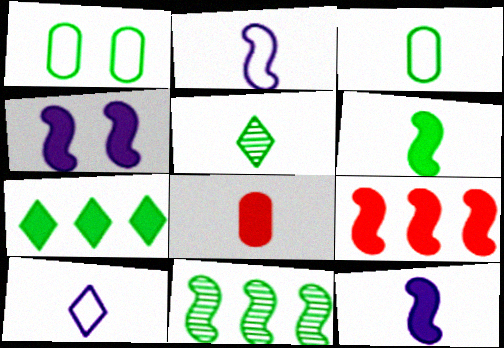[[2, 5, 8], 
[3, 5, 6], 
[4, 6, 9], 
[4, 7, 8]]